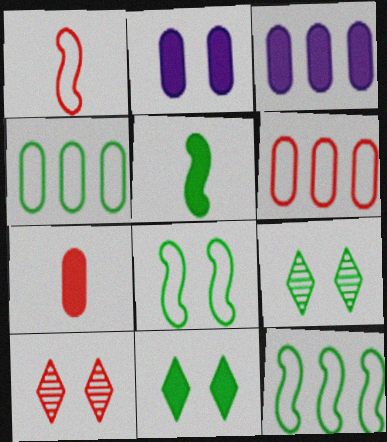[[1, 3, 9], 
[2, 8, 10], 
[4, 5, 9]]